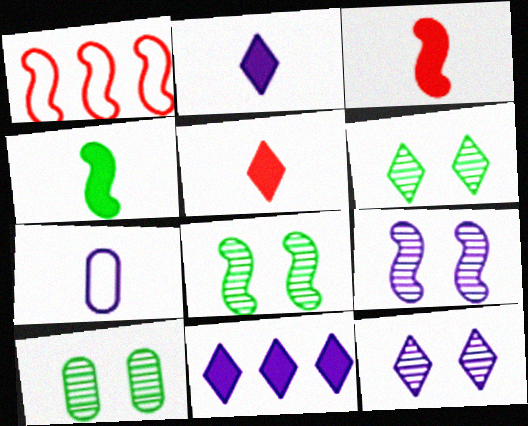[[1, 2, 10], 
[1, 4, 9], 
[6, 8, 10], 
[7, 9, 11]]